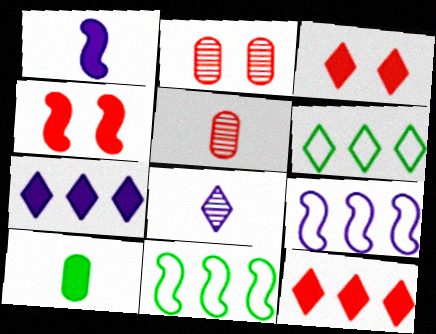[[1, 2, 6], 
[3, 6, 8], 
[4, 7, 10]]